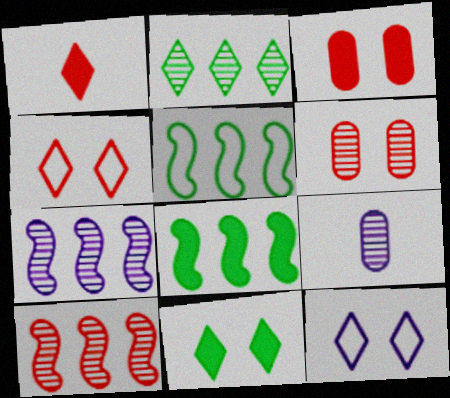[[1, 2, 12], 
[4, 8, 9]]